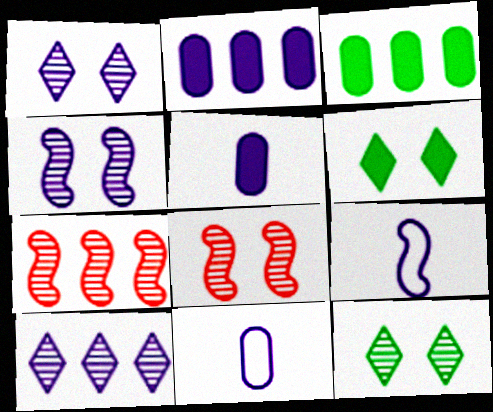[[1, 2, 9], 
[6, 7, 11]]